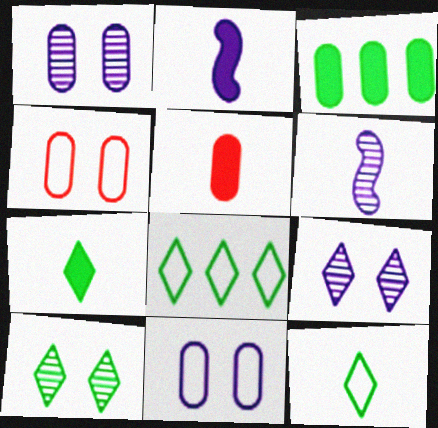[[2, 5, 7], 
[5, 6, 12], 
[7, 8, 10]]